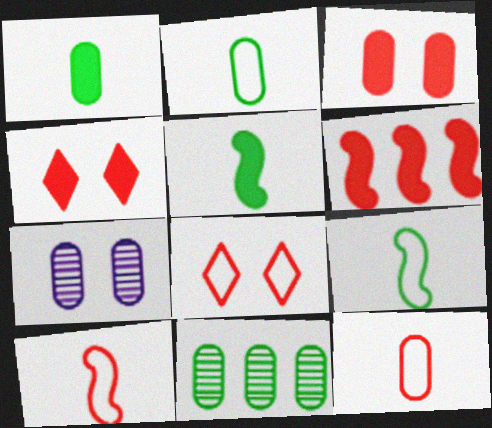[]